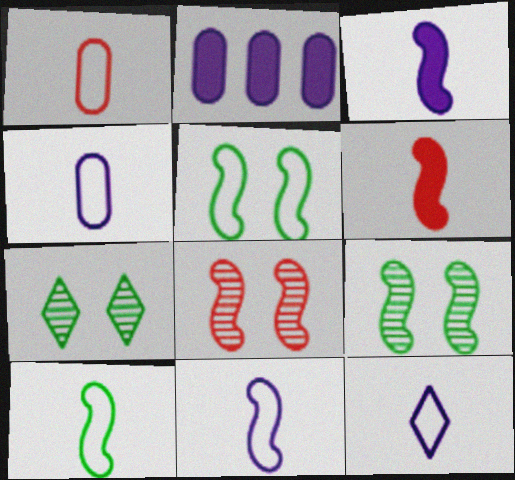[[1, 10, 12], 
[4, 11, 12]]